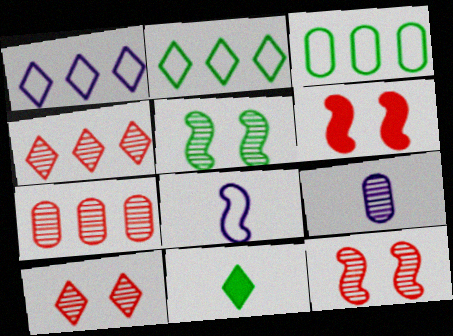[[1, 10, 11], 
[2, 6, 9], 
[3, 5, 11], 
[4, 5, 9]]